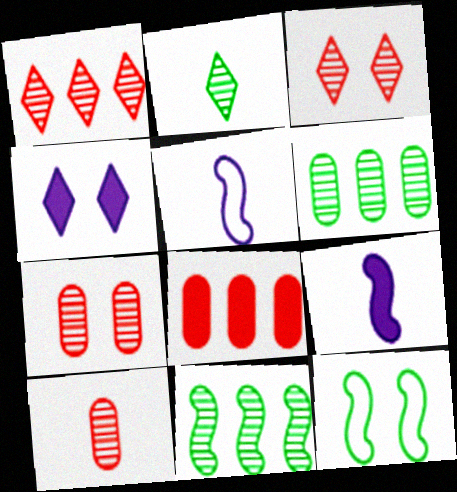[[4, 7, 12]]